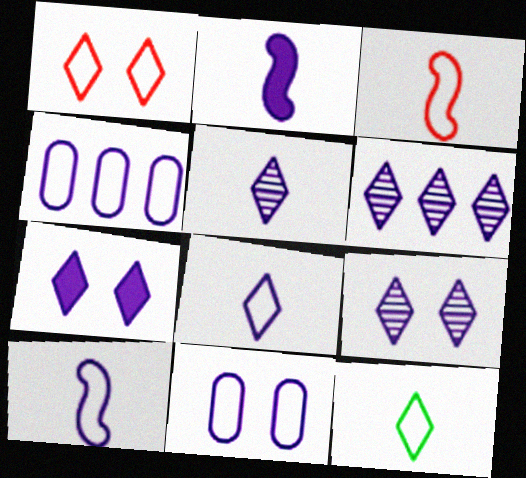[[2, 4, 9], 
[2, 6, 11], 
[5, 6, 9], 
[6, 7, 8]]